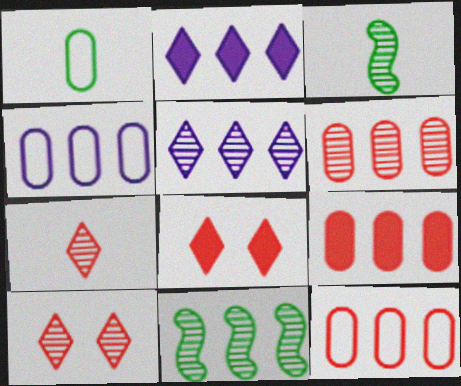[[2, 11, 12], 
[3, 4, 8], 
[5, 6, 11], 
[6, 9, 12]]